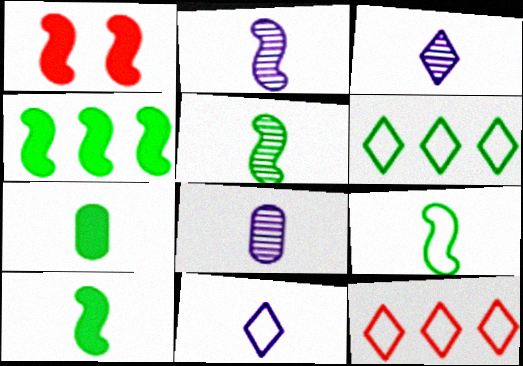[[1, 6, 8], 
[2, 3, 8], 
[5, 9, 10]]